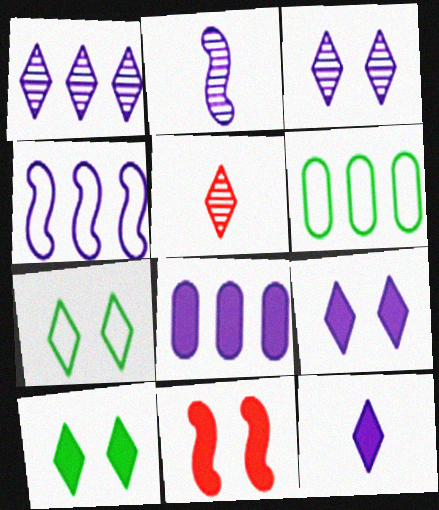[[1, 4, 8]]